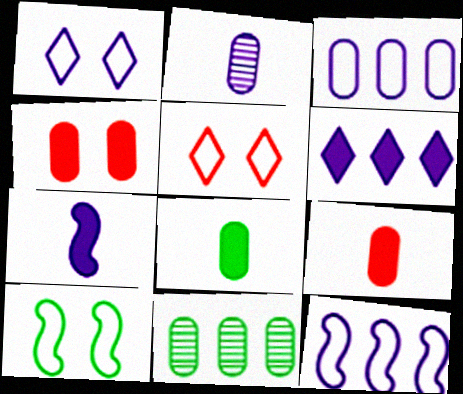[[5, 7, 11]]